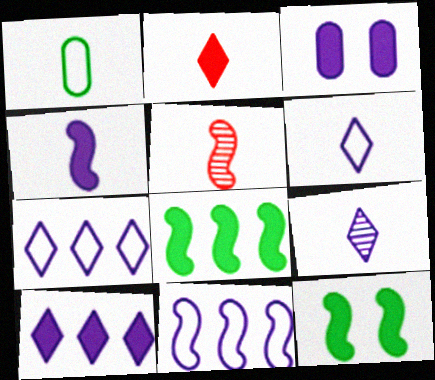[[2, 3, 8], 
[3, 4, 10], 
[3, 9, 11], 
[5, 11, 12]]